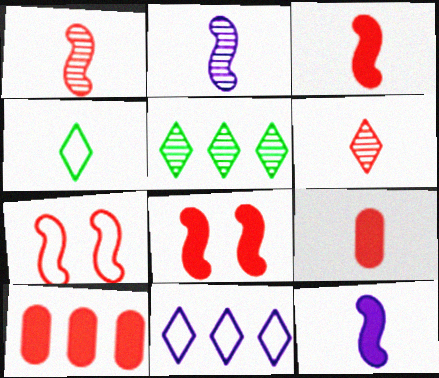[[2, 4, 9], 
[6, 7, 10]]